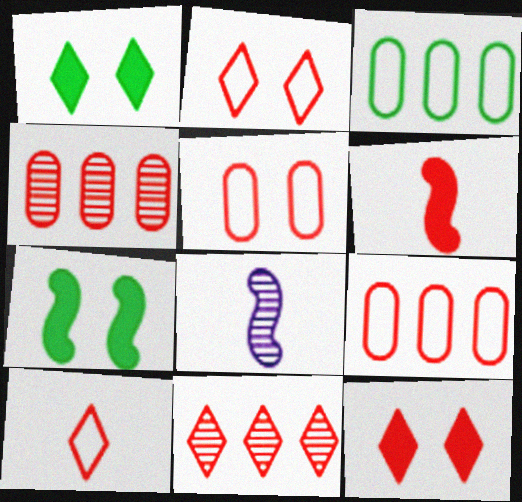[[1, 8, 9], 
[2, 4, 6], 
[3, 8, 12], 
[5, 6, 11], 
[10, 11, 12]]